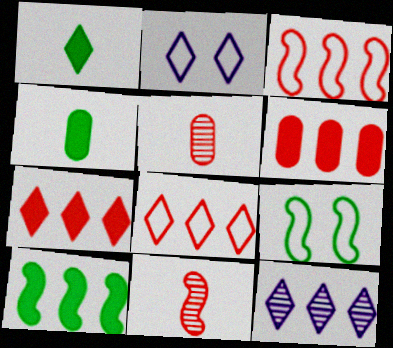[[2, 5, 10]]